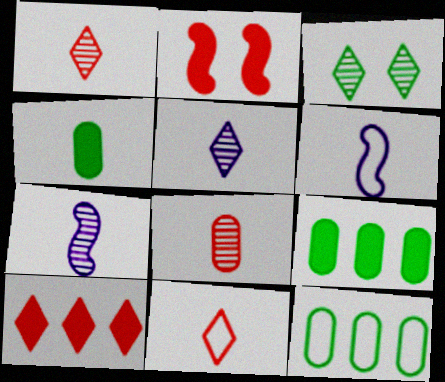[[1, 4, 6], 
[2, 5, 12], 
[4, 7, 11]]